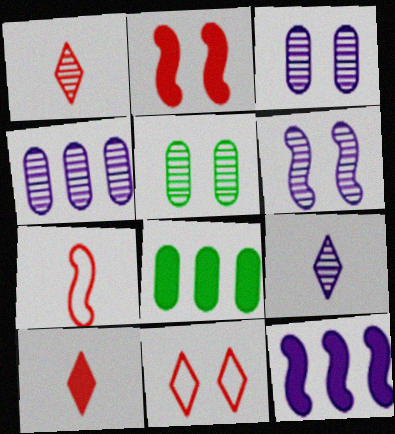[[4, 6, 9]]